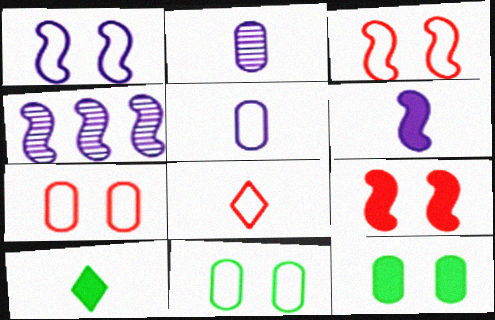[[1, 4, 6], 
[4, 7, 10], 
[4, 8, 12]]